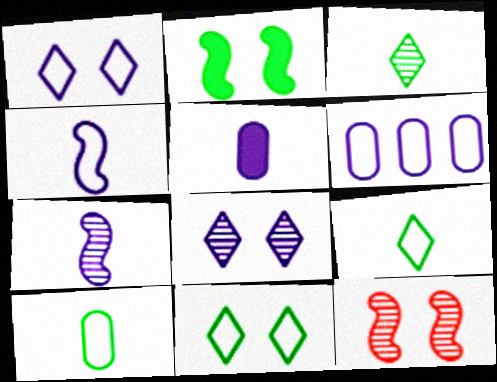[[1, 4, 6]]